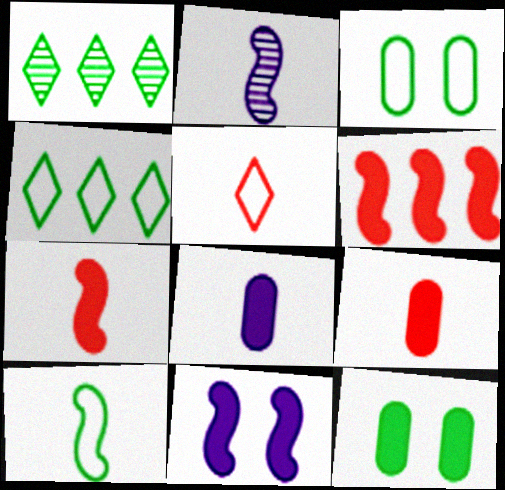[[1, 10, 12], 
[2, 7, 10], 
[3, 4, 10]]